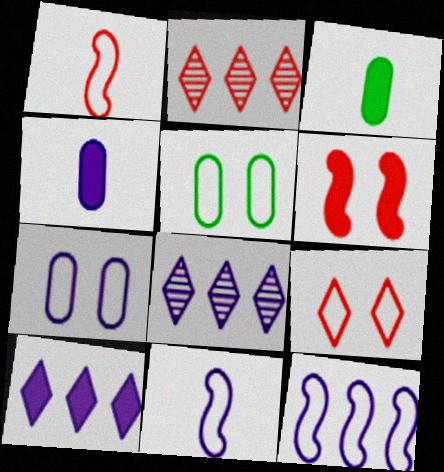[[3, 6, 10]]